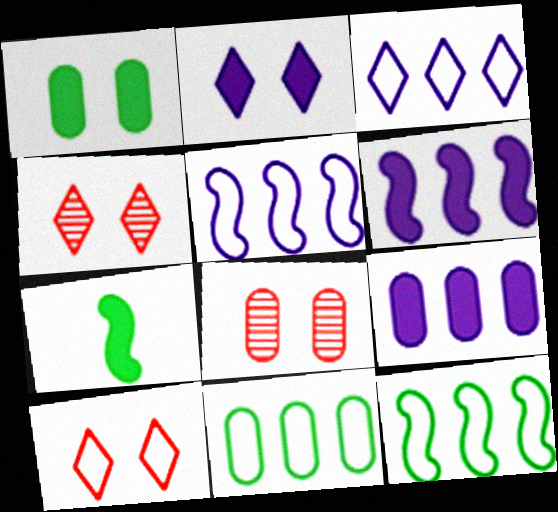[[3, 7, 8]]